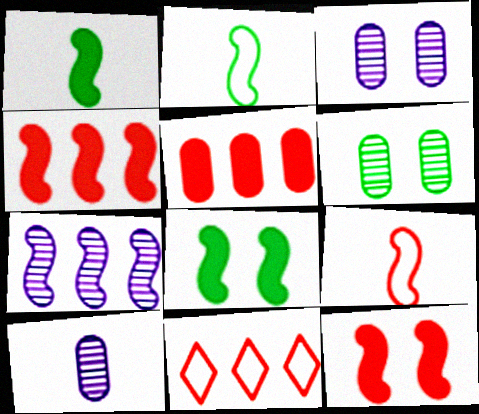[[1, 3, 11], 
[2, 7, 12], 
[7, 8, 9], 
[8, 10, 11]]